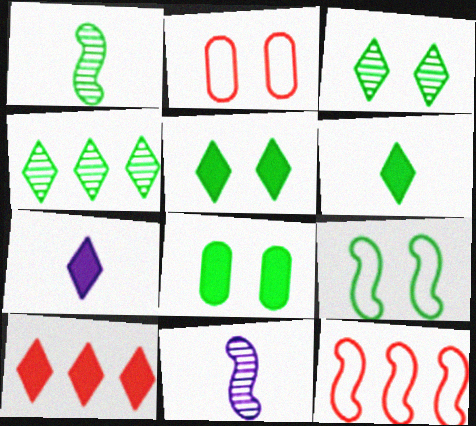[[3, 8, 9], 
[5, 7, 10]]